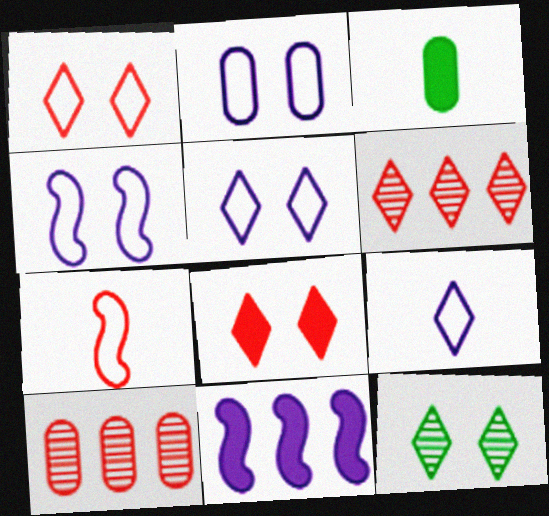[[2, 3, 10], 
[2, 4, 5], 
[3, 4, 6], 
[3, 8, 11], 
[5, 8, 12], 
[7, 8, 10]]